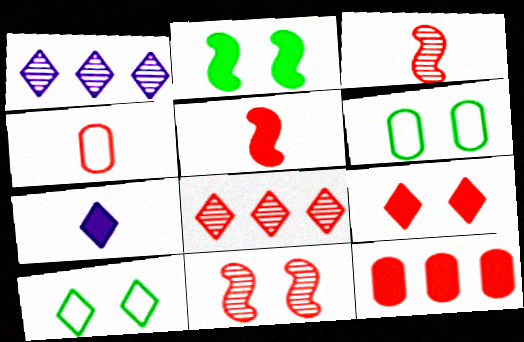[[1, 2, 4], 
[1, 5, 6], 
[2, 7, 12], 
[5, 9, 12], 
[7, 8, 10]]